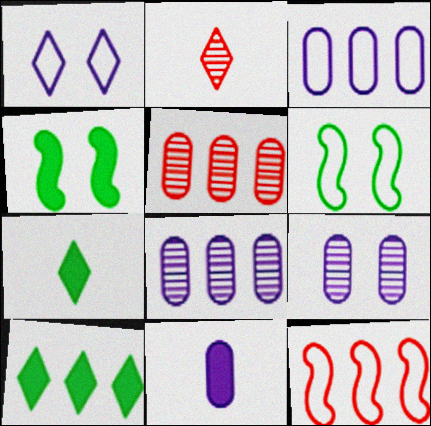[[1, 2, 10], 
[2, 3, 4], 
[3, 9, 11], 
[7, 9, 12], 
[8, 10, 12]]